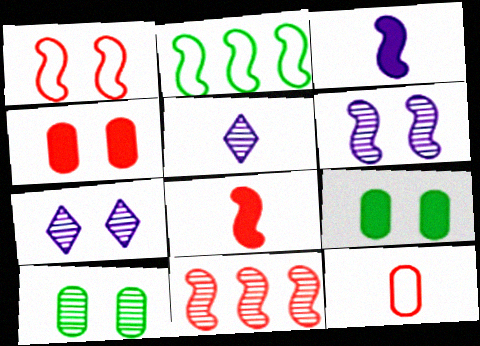[[1, 7, 9], 
[1, 8, 11], 
[2, 4, 5], 
[2, 6, 8], 
[5, 10, 11]]